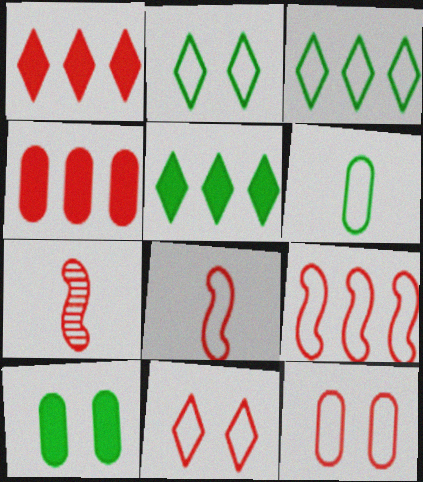[[1, 7, 12], 
[4, 7, 11]]